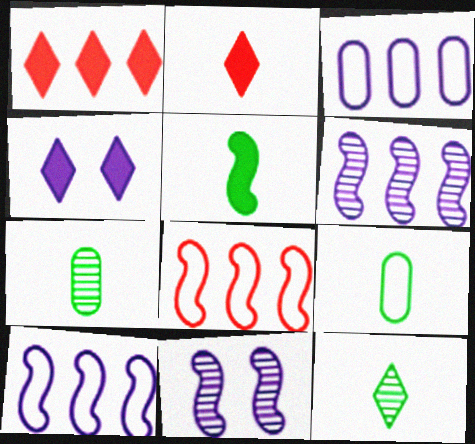[[1, 9, 11], 
[4, 7, 8], 
[5, 8, 11], 
[5, 9, 12]]